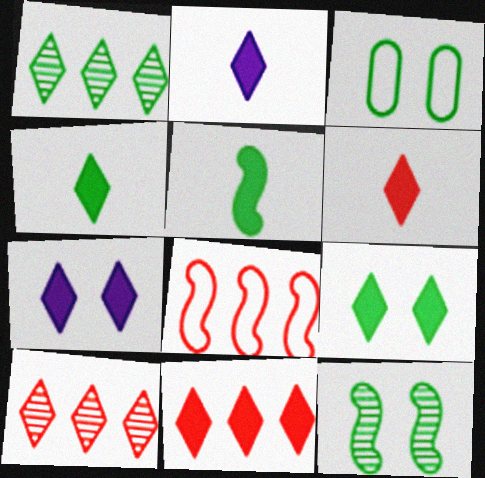[[1, 3, 5], 
[2, 4, 6], 
[2, 9, 11], 
[3, 9, 12], 
[4, 7, 11]]